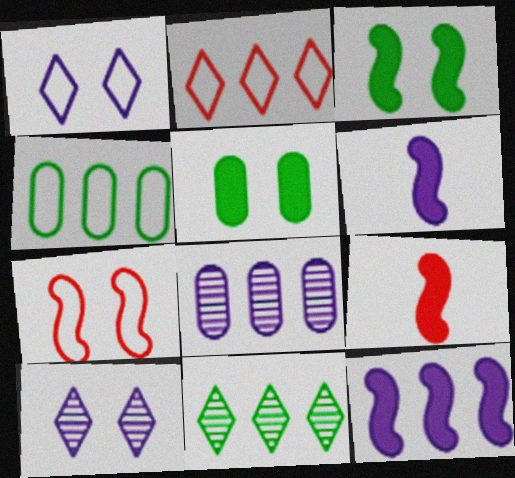[[1, 6, 8], 
[3, 9, 12], 
[4, 9, 10], 
[5, 7, 10]]